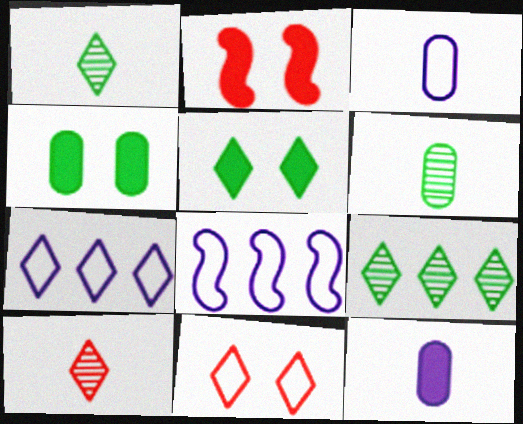[[2, 3, 9], 
[2, 6, 7], 
[4, 8, 10], 
[5, 7, 10]]